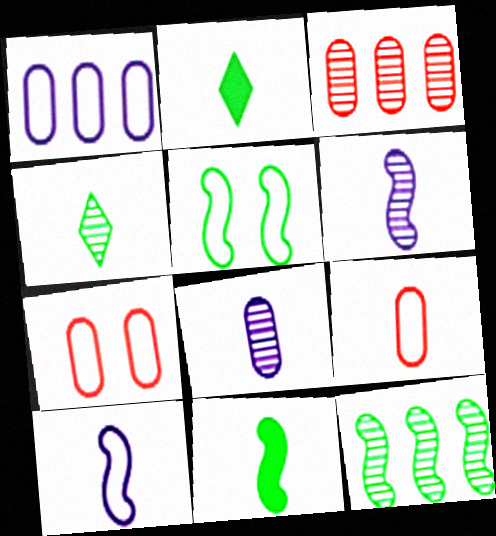[[2, 6, 9], 
[5, 11, 12]]